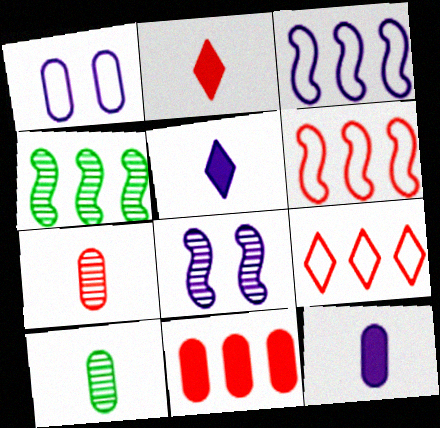[[1, 2, 4], 
[1, 10, 11]]